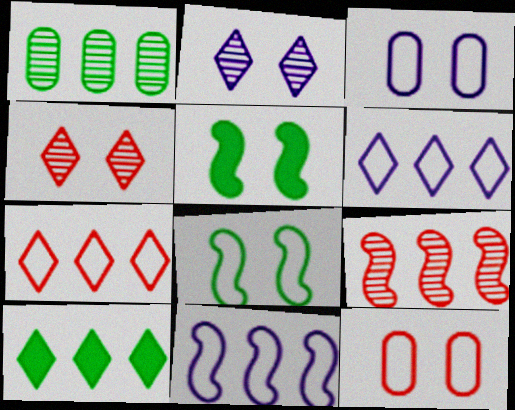[[2, 5, 12], 
[3, 4, 5]]